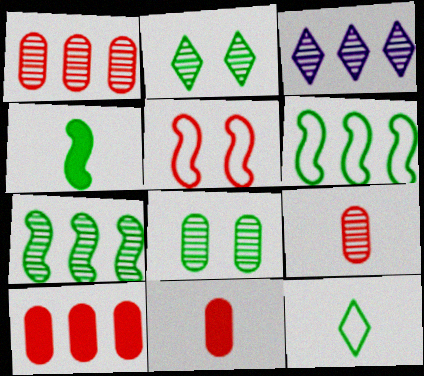[[1, 3, 7], 
[3, 6, 10]]